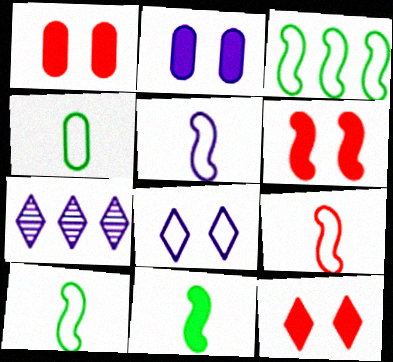[[1, 6, 12], 
[1, 7, 10], 
[2, 5, 7], 
[4, 6, 7], 
[5, 9, 10]]